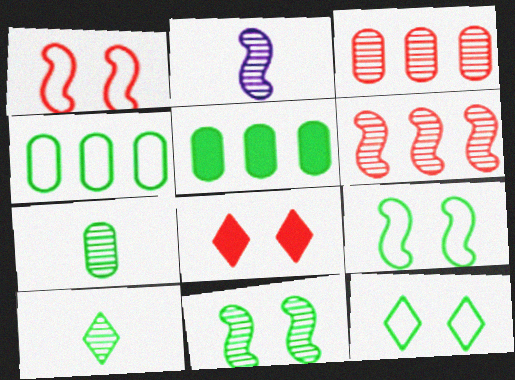[[2, 4, 8], 
[2, 6, 11], 
[5, 9, 10]]